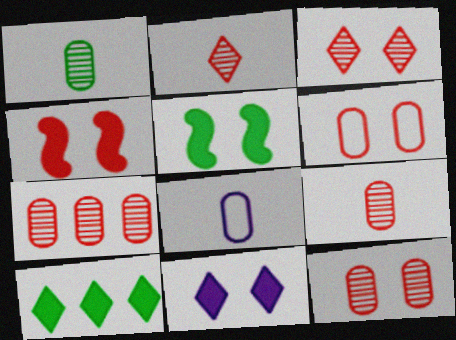[[3, 4, 6], 
[7, 9, 12]]